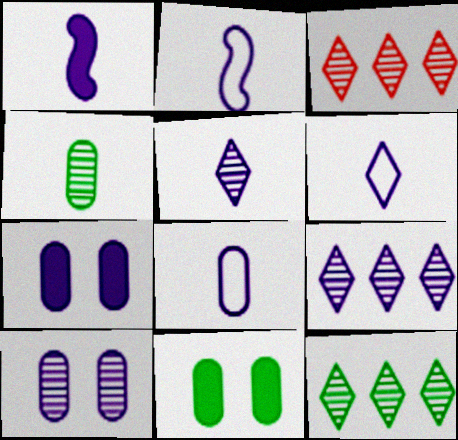[[1, 5, 8], 
[2, 3, 11], 
[2, 6, 8], 
[2, 7, 9], 
[3, 9, 12]]